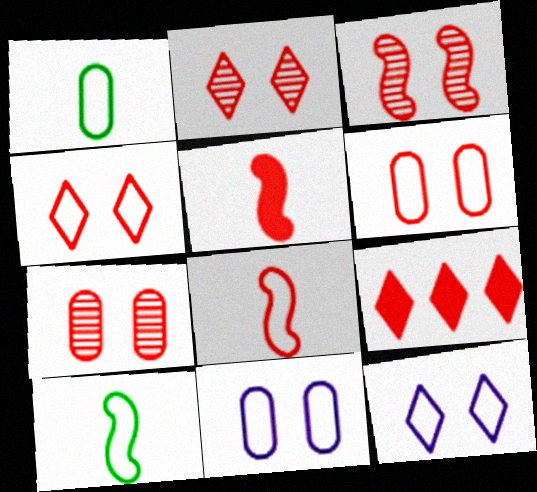[[2, 3, 7], 
[7, 8, 9]]